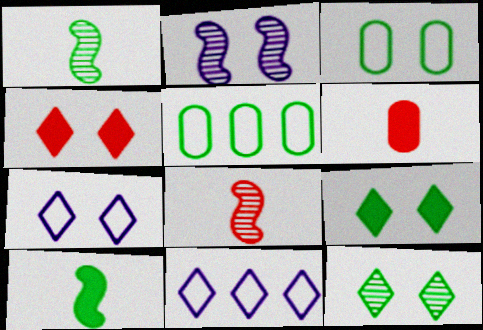[[1, 5, 9], 
[2, 3, 4], 
[4, 7, 12], 
[5, 10, 12]]